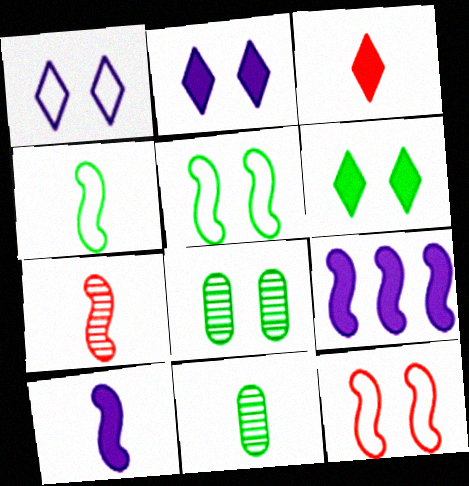[[2, 8, 12], 
[4, 7, 10], 
[5, 6, 8], 
[5, 7, 9]]